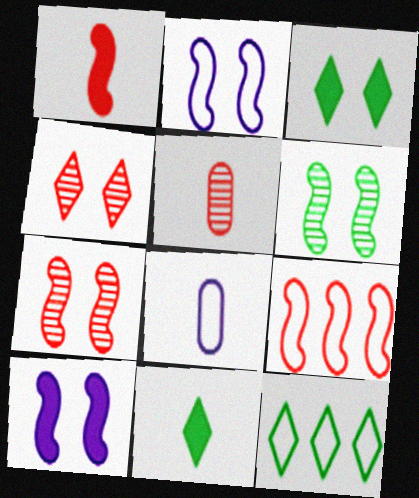[[1, 7, 9], 
[5, 10, 12]]